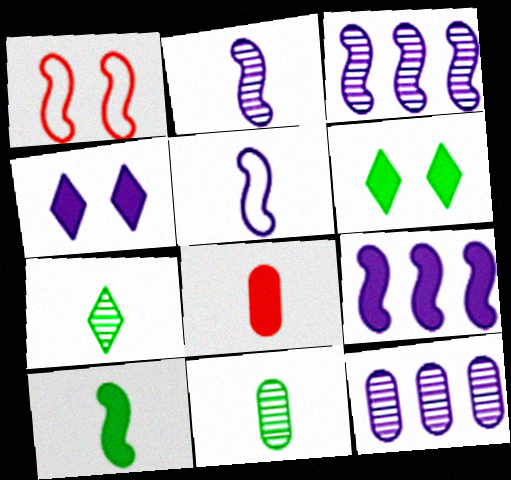[[1, 3, 10], 
[4, 5, 12], 
[5, 7, 8], 
[6, 8, 9]]